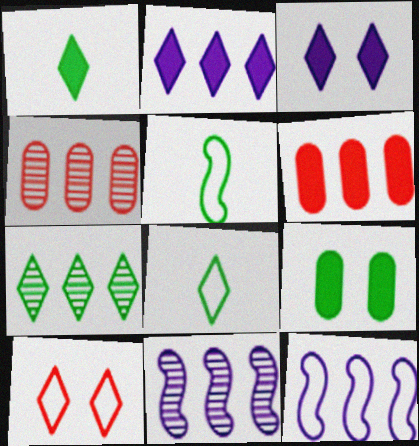[[3, 4, 5], 
[4, 7, 11], 
[5, 7, 9], 
[6, 7, 12]]